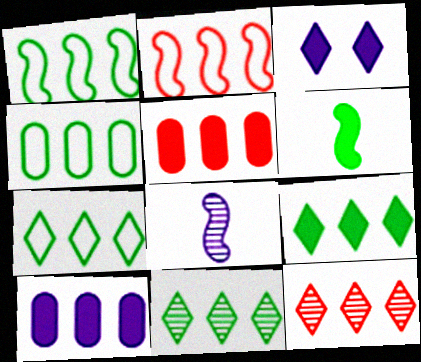[[1, 4, 7], 
[1, 10, 12], 
[2, 5, 12], 
[2, 10, 11], 
[3, 5, 6], 
[7, 9, 11]]